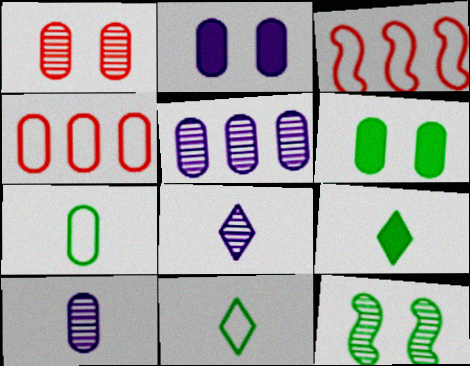[[3, 6, 8], 
[4, 6, 10]]